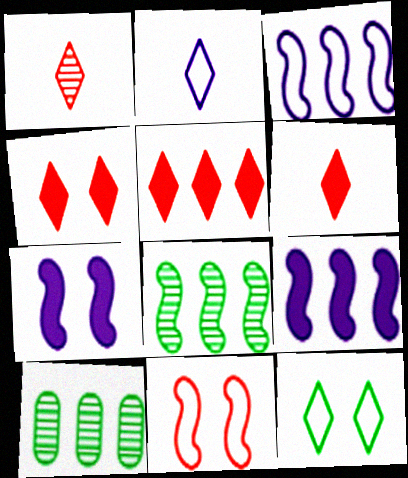[[3, 5, 10], 
[4, 5, 6]]